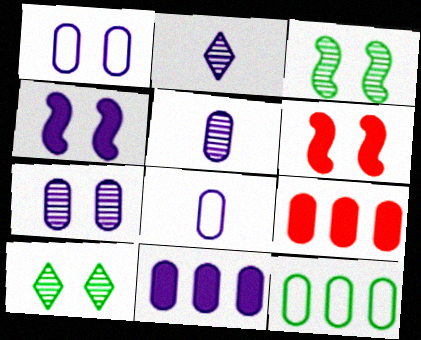[[1, 5, 11], 
[1, 6, 10], 
[2, 6, 12], 
[7, 8, 11]]